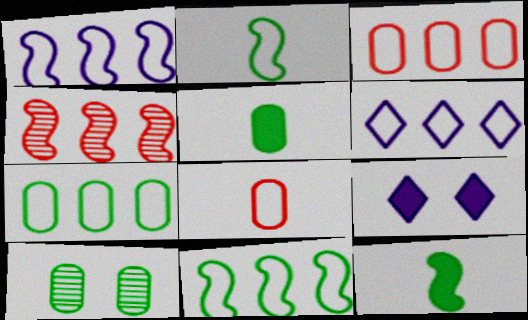[[3, 6, 11], 
[5, 7, 10]]